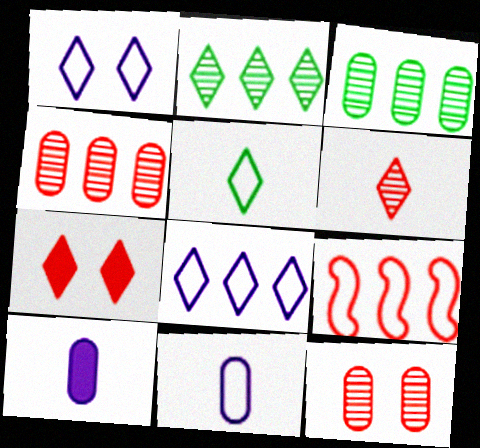[]